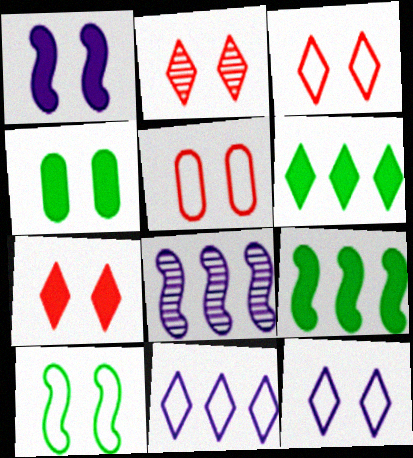[[1, 4, 7], 
[2, 3, 7], 
[5, 10, 12]]